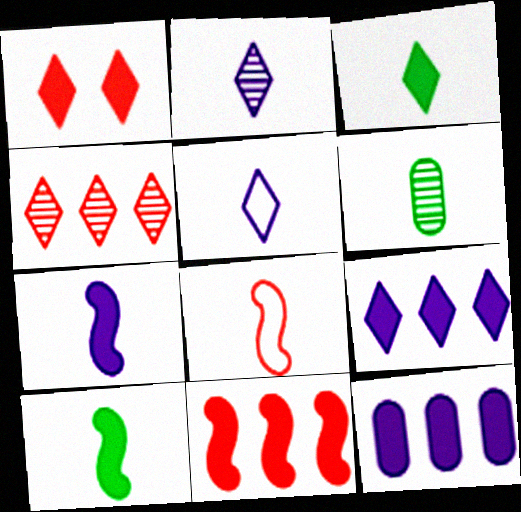[[1, 3, 9], 
[1, 10, 12]]